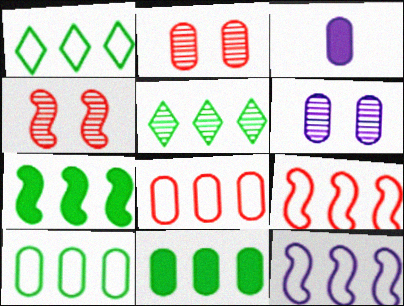[[1, 3, 4], 
[1, 8, 12], 
[2, 3, 10], 
[5, 7, 10]]